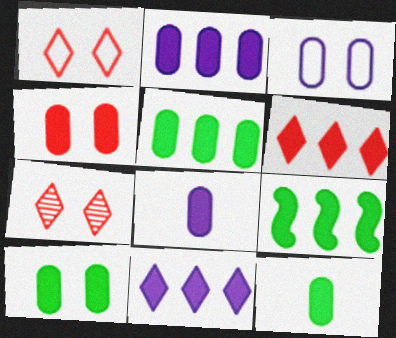[[2, 4, 12], 
[2, 6, 9], 
[4, 5, 8], 
[5, 10, 12]]